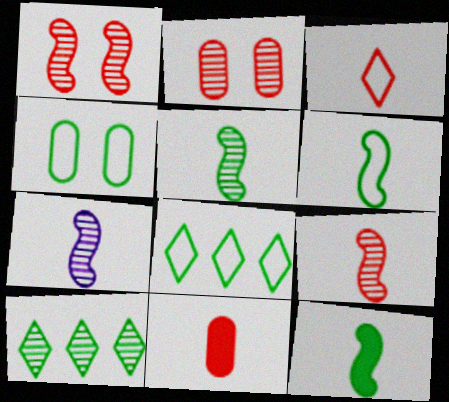[[2, 7, 10], 
[3, 9, 11], 
[4, 6, 8], 
[4, 10, 12], 
[5, 6, 12], 
[5, 7, 9]]